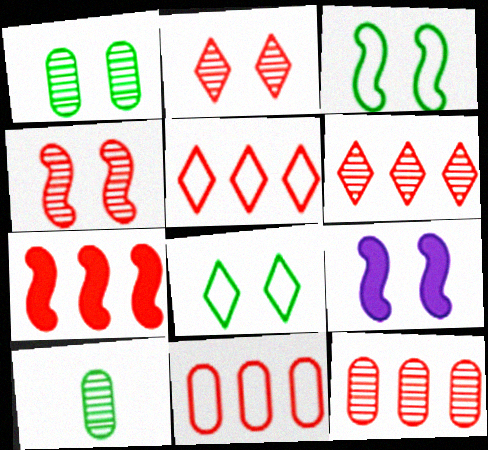[[3, 4, 9], 
[5, 7, 12], 
[5, 9, 10], 
[6, 7, 11]]